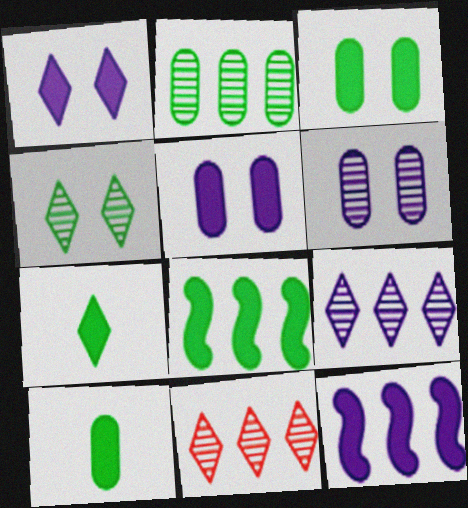[[3, 7, 8]]